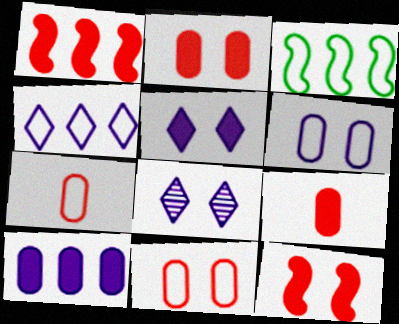[[3, 8, 9]]